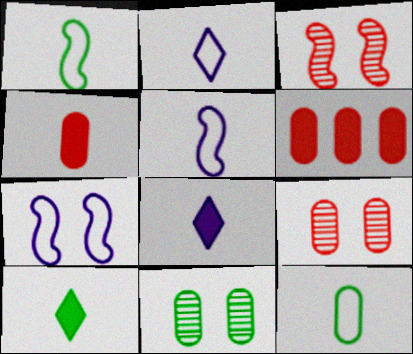[]